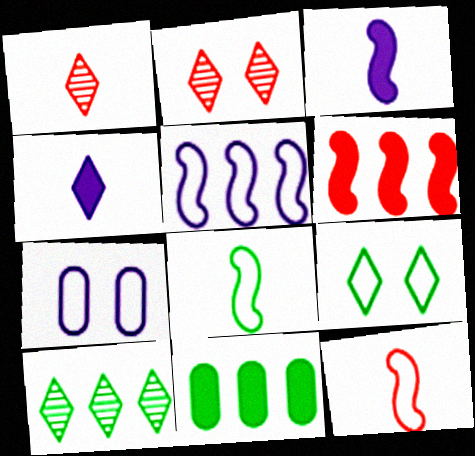[]